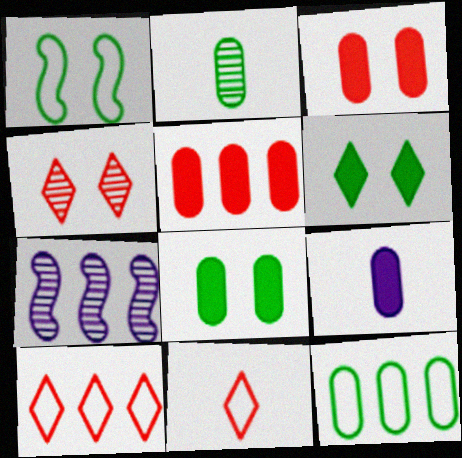[[2, 4, 7], 
[2, 8, 12], 
[5, 8, 9], 
[7, 8, 11]]